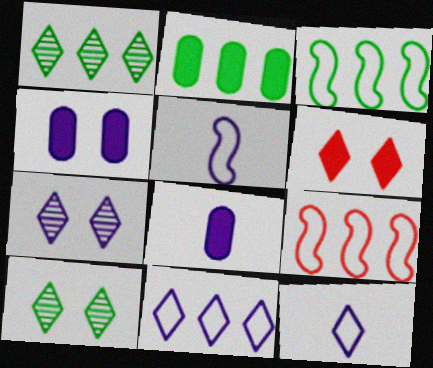[[1, 2, 3], 
[1, 6, 12], 
[8, 9, 10]]